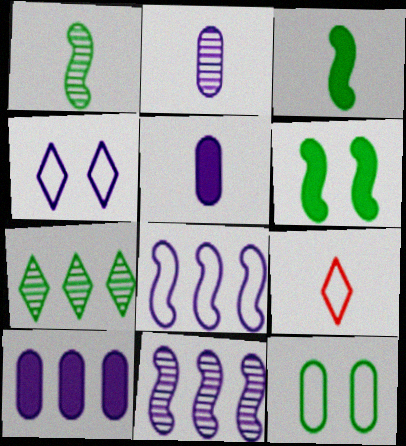[[1, 5, 9], 
[2, 3, 9], 
[3, 7, 12], 
[4, 5, 11], 
[8, 9, 12]]